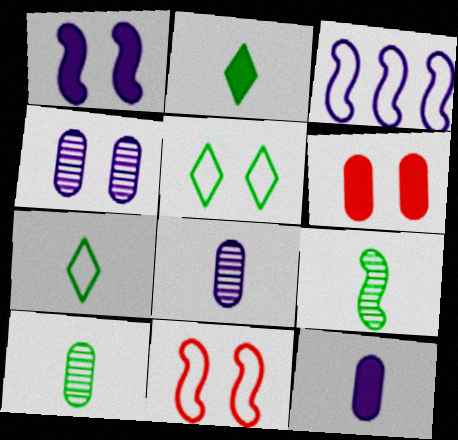[]